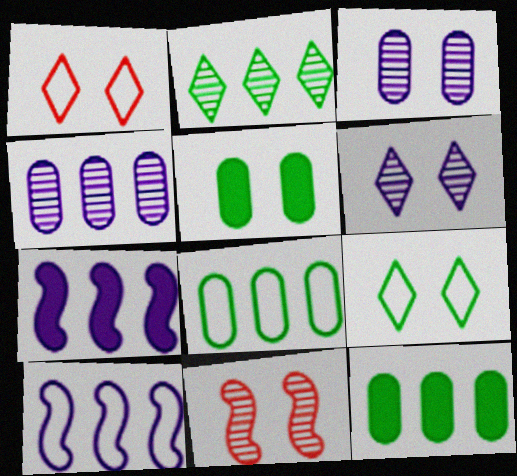[]